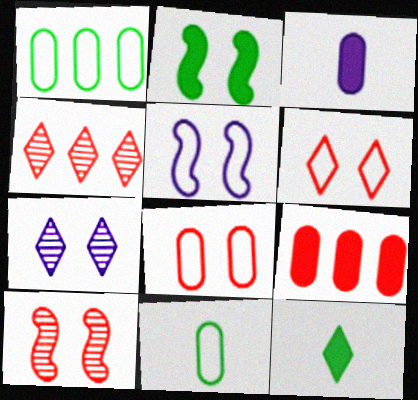[[2, 5, 10], 
[2, 7, 8]]